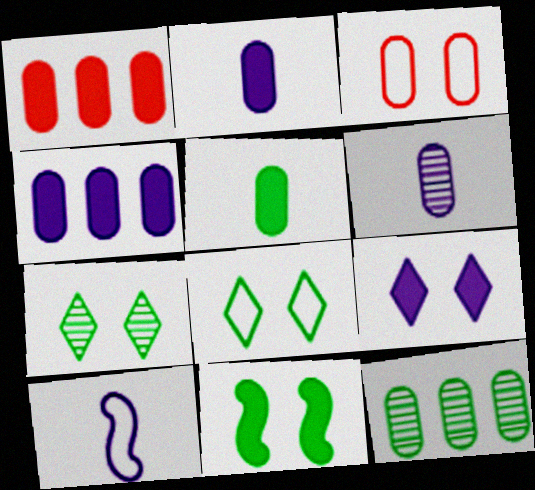[[1, 7, 10], 
[2, 3, 12]]